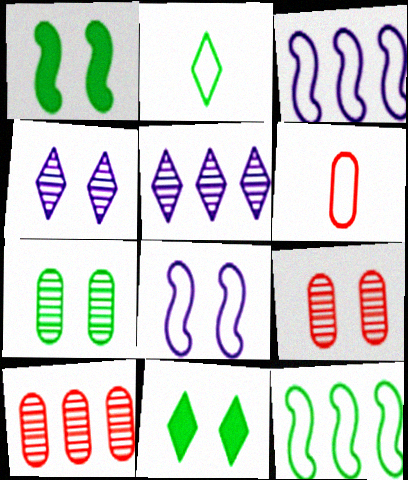[[1, 5, 6], 
[8, 9, 11]]